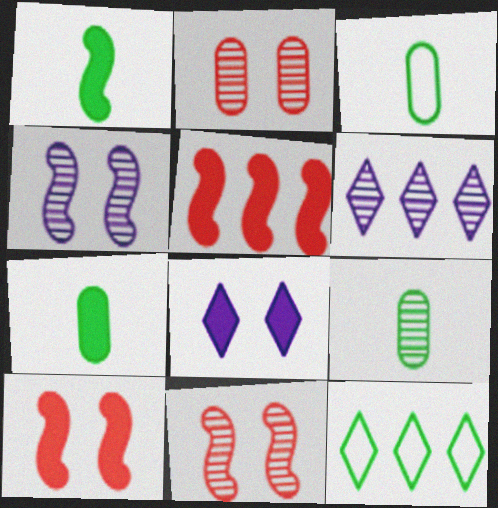[[3, 6, 10], 
[3, 7, 9], 
[5, 7, 8], 
[6, 9, 11]]